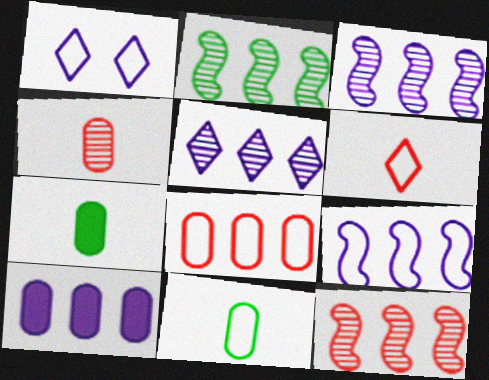[[1, 7, 12], 
[2, 3, 12], 
[5, 9, 10]]